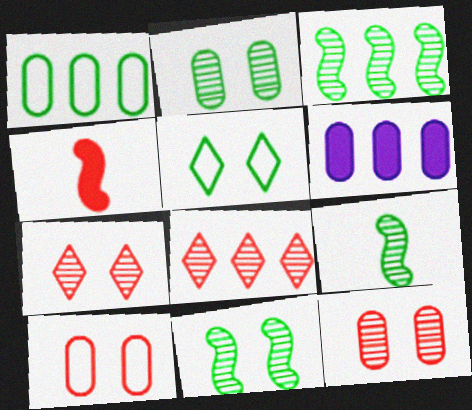[[3, 9, 11], 
[4, 8, 10]]